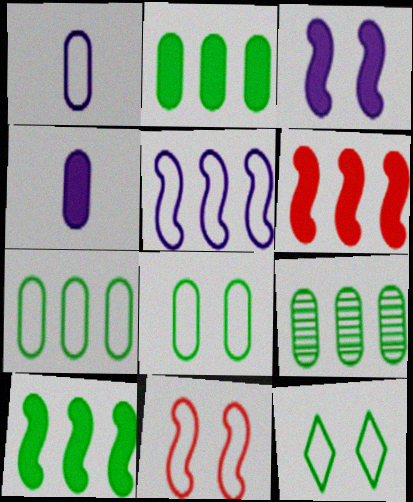[[2, 7, 9]]